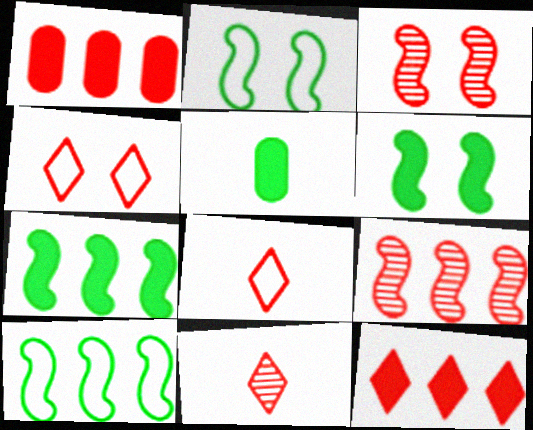[[1, 3, 8], 
[4, 11, 12]]